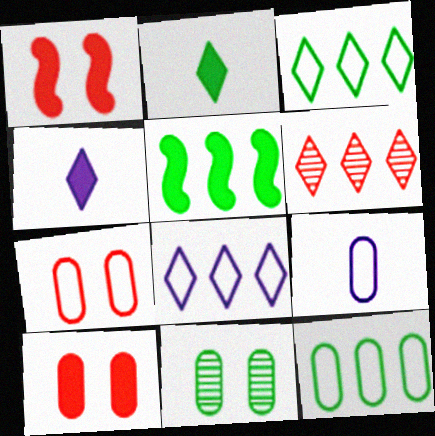[[4, 5, 10], 
[7, 9, 12]]